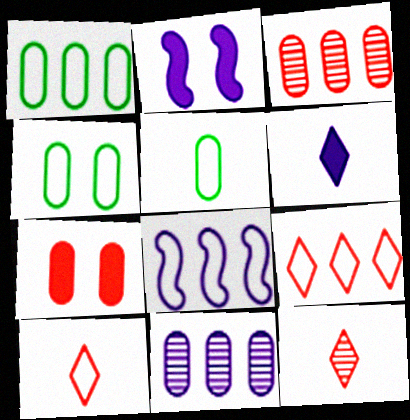[[1, 2, 12], 
[1, 4, 5], 
[1, 8, 9], 
[4, 8, 10], 
[5, 7, 11]]